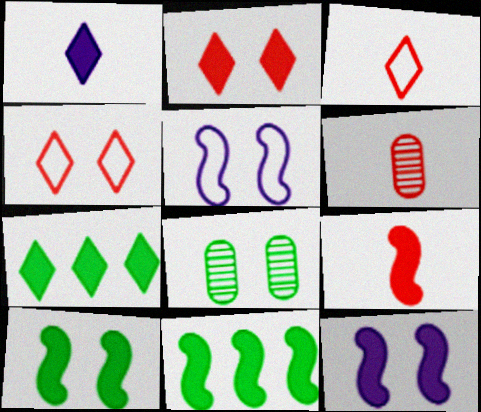[[1, 2, 7], 
[2, 5, 8], 
[3, 6, 9], 
[4, 8, 12], 
[5, 6, 7], 
[9, 11, 12]]